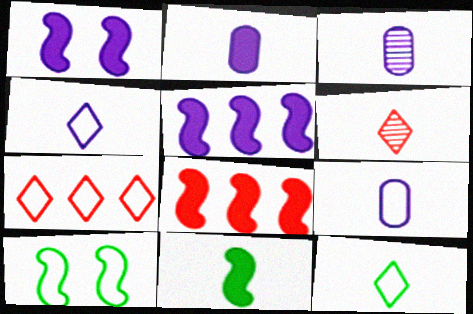[[1, 8, 11], 
[2, 3, 9], 
[6, 9, 11], 
[7, 9, 10]]